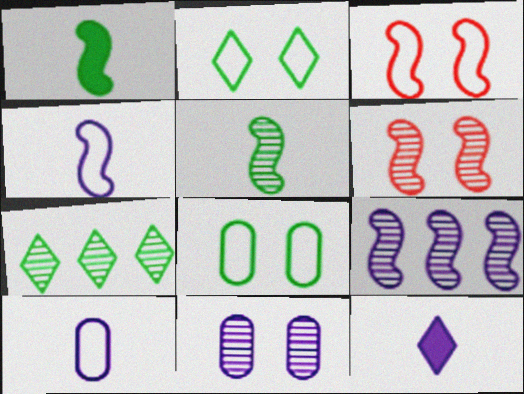[[1, 3, 9], 
[1, 7, 8], 
[5, 6, 9]]